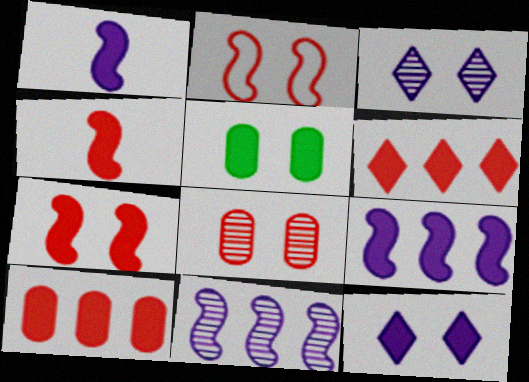[[1, 5, 6], 
[2, 3, 5], 
[5, 7, 12]]